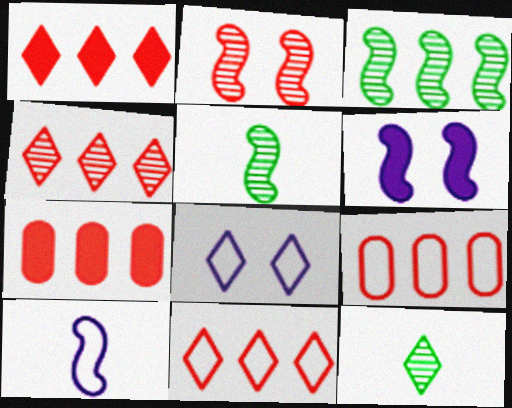[[1, 4, 11], 
[1, 8, 12], 
[5, 7, 8], 
[6, 9, 12]]